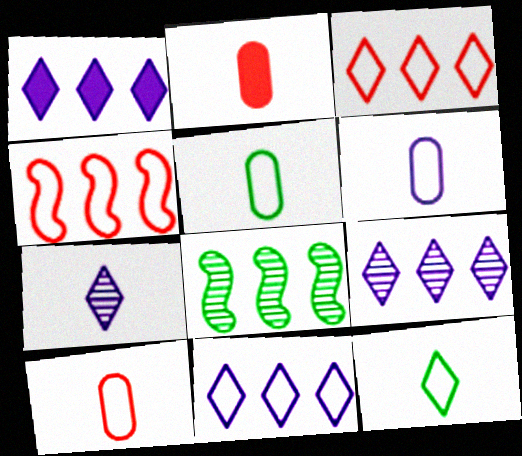[[1, 9, 11], 
[5, 6, 10]]